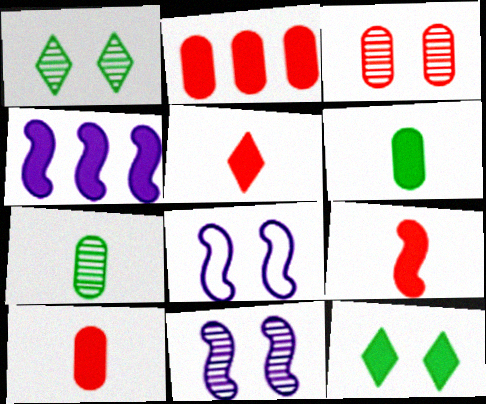[[1, 3, 11], 
[3, 8, 12], 
[4, 10, 12], 
[5, 9, 10]]